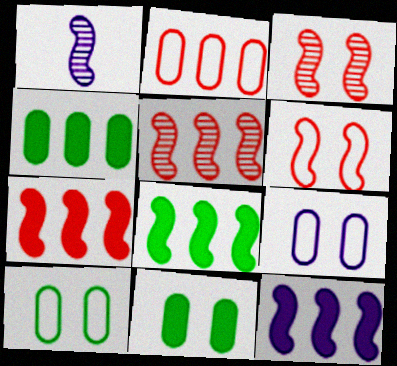[[1, 6, 8], 
[7, 8, 12]]